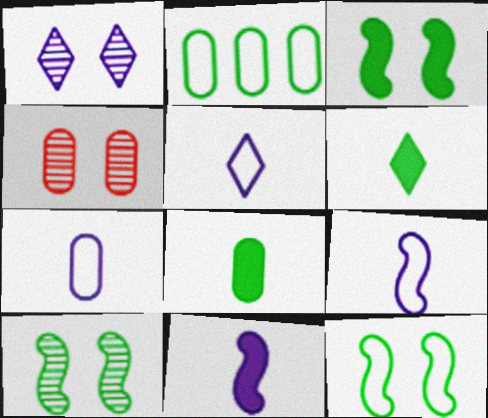[[1, 4, 10], 
[2, 6, 10], 
[3, 10, 12], 
[5, 7, 9]]